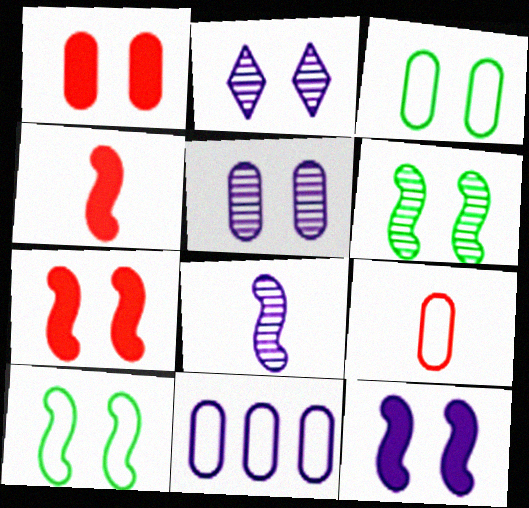[[1, 2, 10], 
[1, 3, 5], 
[2, 3, 7], 
[3, 9, 11]]